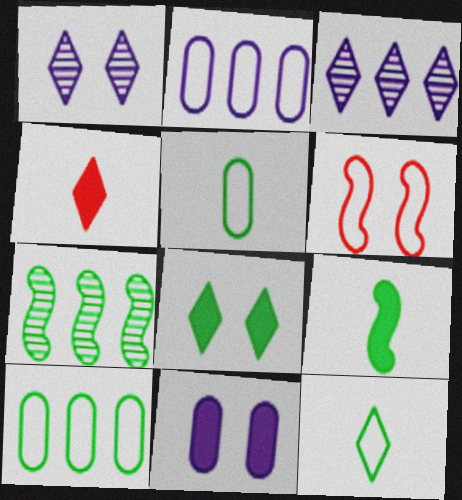[[2, 6, 12], 
[5, 7, 8]]